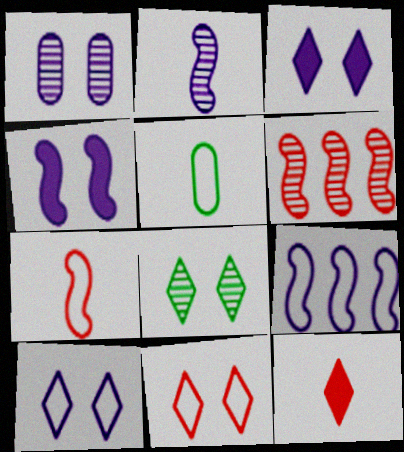[[1, 4, 10], 
[2, 4, 9], 
[2, 5, 12], 
[3, 5, 6], 
[3, 8, 11], 
[5, 9, 11]]